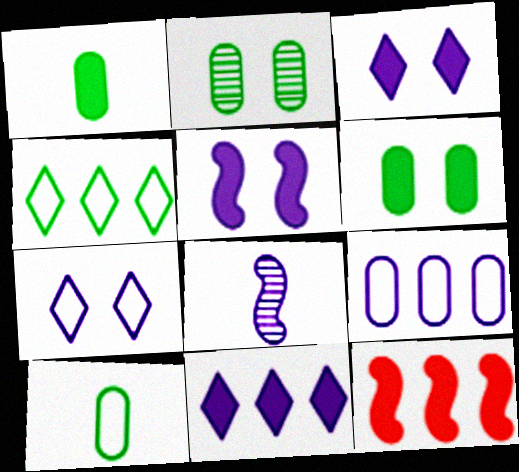[[1, 3, 12], 
[3, 8, 9]]